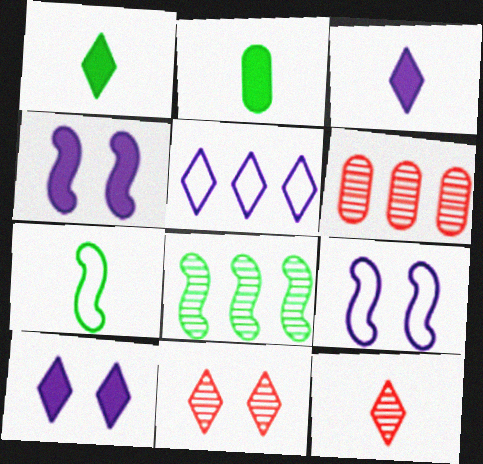[[1, 5, 11], 
[1, 6, 9], 
[6, 7, 10]]